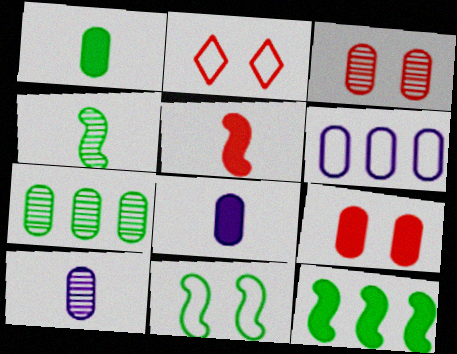[[1, 3, 6], 
[2, 10, 12], 
[3, 7, 10], 
[4, 11, 12]]